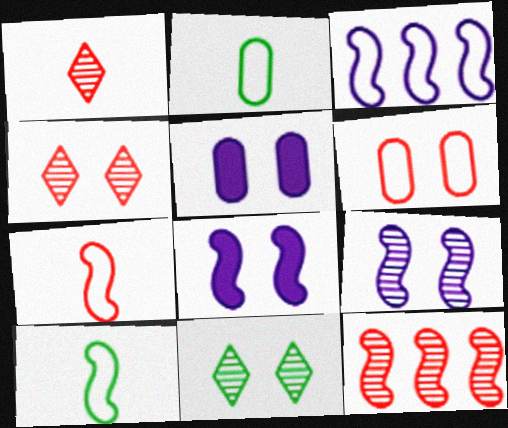[[6, 8, 11], 
[8, 10, 12]]